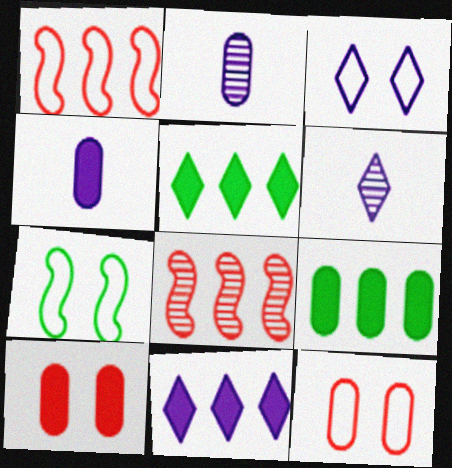[[2, 9, 12], 
[3, 6, 11], 
[3, 7, 12], 
[4, 9, 10]]